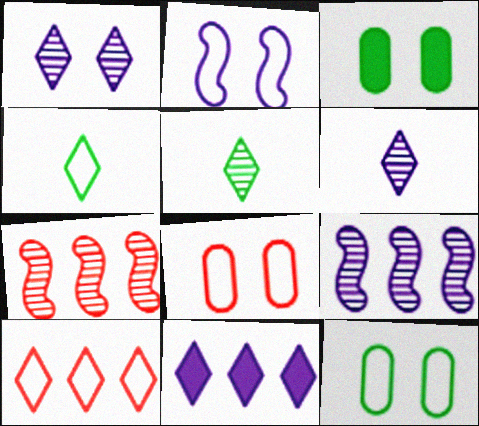[]